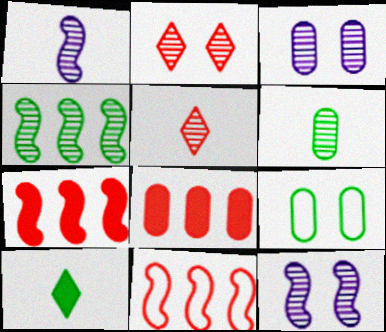[[1, 5, 6], 
[3, 4, 5], 
[3, 10, 11], 
[4, 9, 10]]